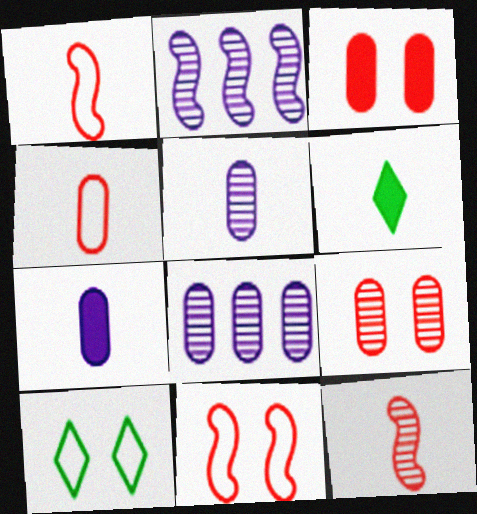[[1, 5, 6], 
[6, 8, 11]]